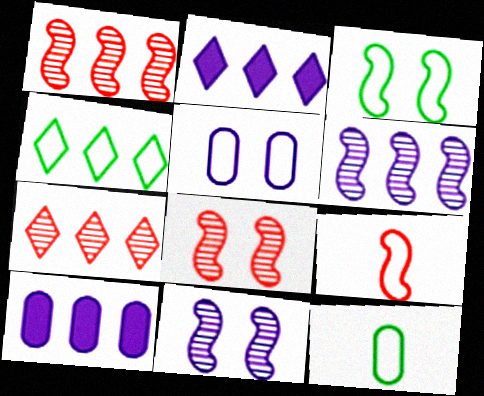[[1, 4, 10], 
[2, 4, 7], 
[2, 8, 12], 
[3, 4, 12], 
[4, 5, 9]]